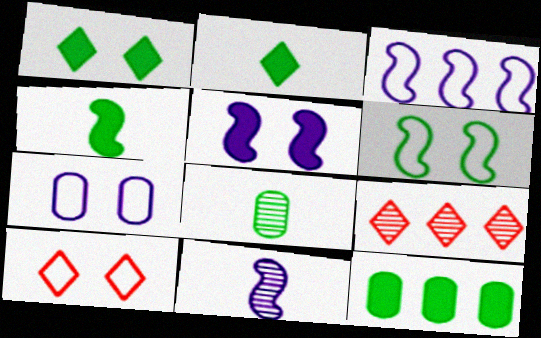[[1, 4, 12], 
[3, 5, 11], 
[3, 9, 12], 
[4, 7, 9], 
[6, 7, 10], 
[10, 11, 12]]